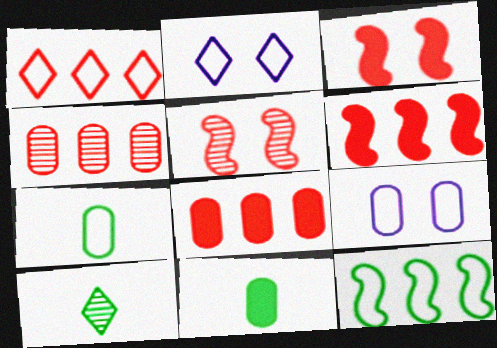[[1, 4, 6], 
[4, 9, 11], 
[6, 9, 10]]